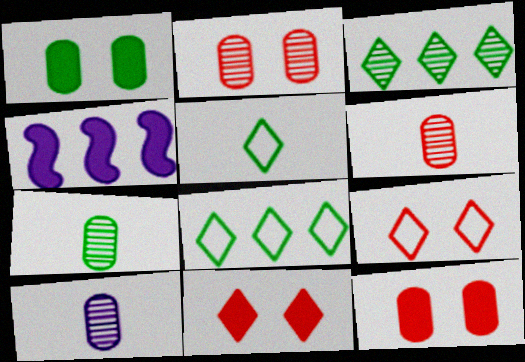[[2, 4, 5], 
[4, 7, 9], 
[6, 7, 10]]